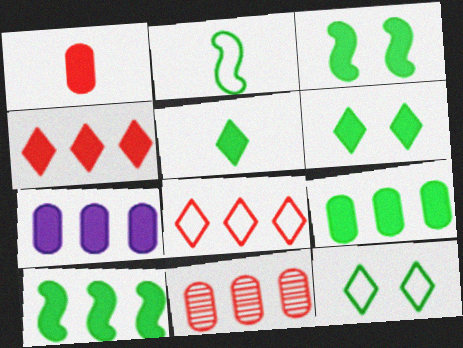[[3, 5, 9], 
[4, 7, 10]]